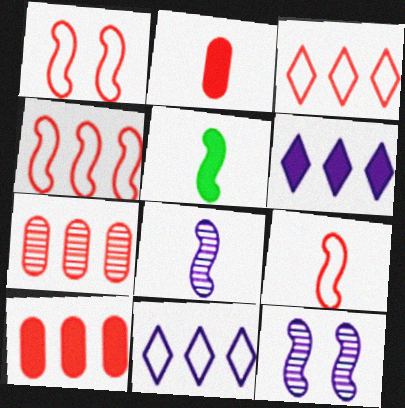[[1, 4, 9], 
[4, 5, 12], 
[5, 8, 9]]